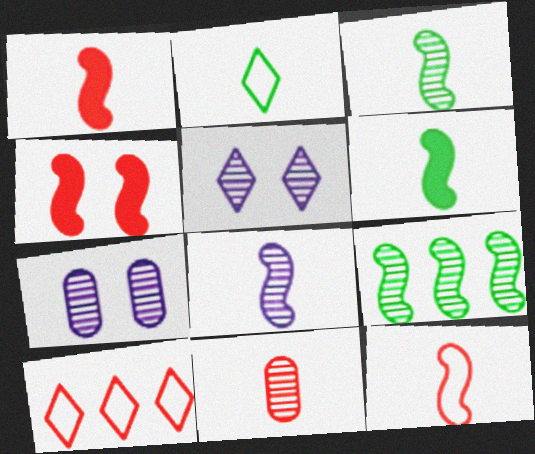[[4, 10, 11], 
[5, 9, 11], 
[6, 7, 10], 
[6, 8, 12]]